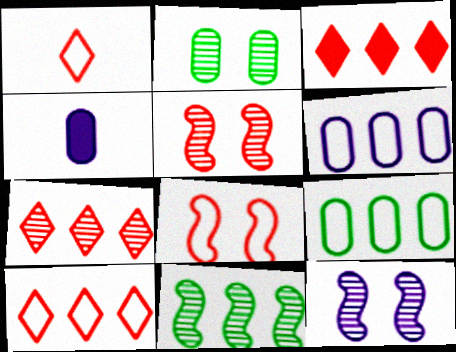[[3, 6, 11], 
[3, 7, 10]]